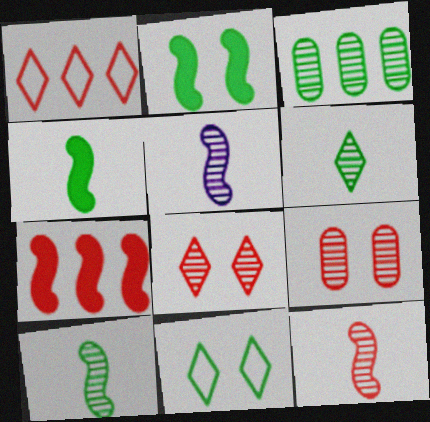[[3, 4, 11], 
[3, 5, 8], 
[5, 10, 12]]